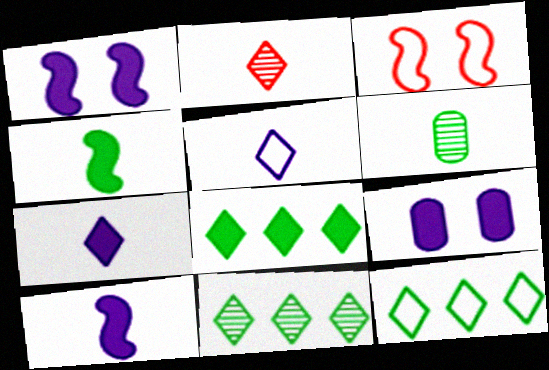[[8, 11, 12]]